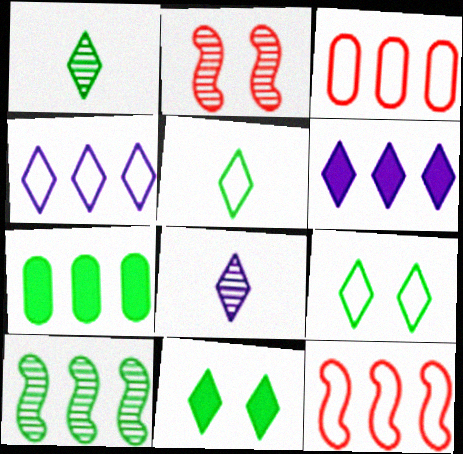[[3, 6, 10]]